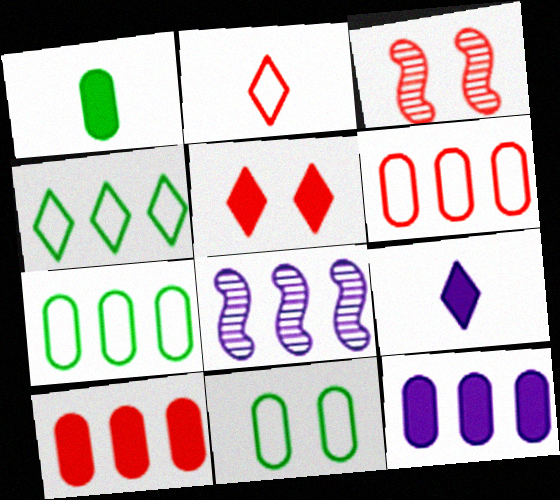[[2, 3, 10], 
[3, 7, 9], 
[4, 8, 10]]